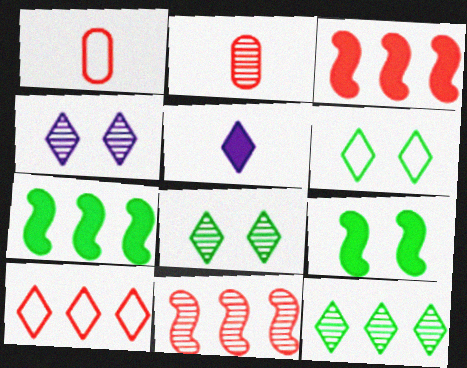[[1, 4, 7], 
[5, 8, 10]]